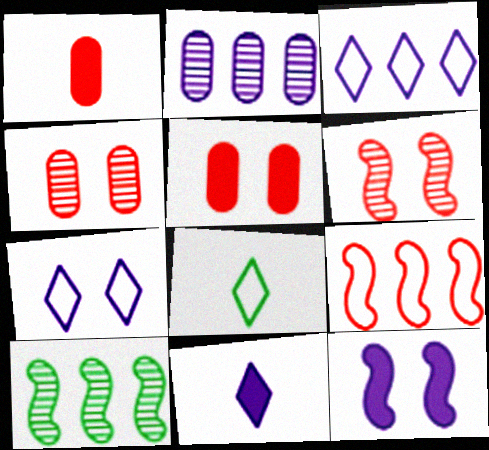[[1, 7, 10]]